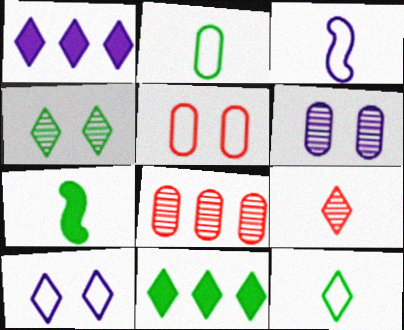[[1, 3, 6], 
[4, 11, 12], 
[7, 8, 10], 
[9, 10, 11]]